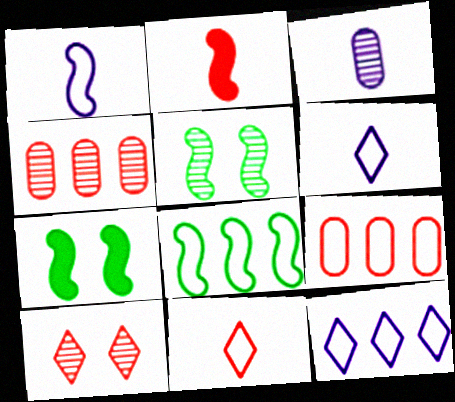[[2, 9, 10], 
[4, 6, 7], 
[8, 9, 12]]